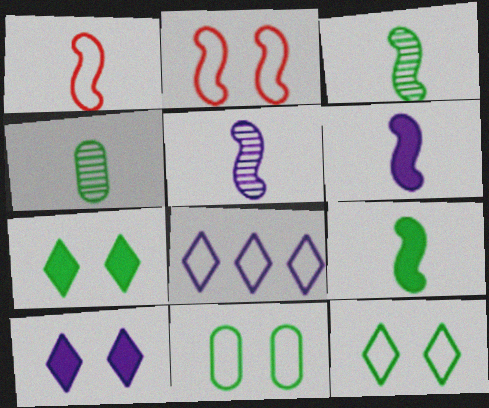[[1, 3, 6], 
[1, 5, 9], 
[1, 8, 11]]